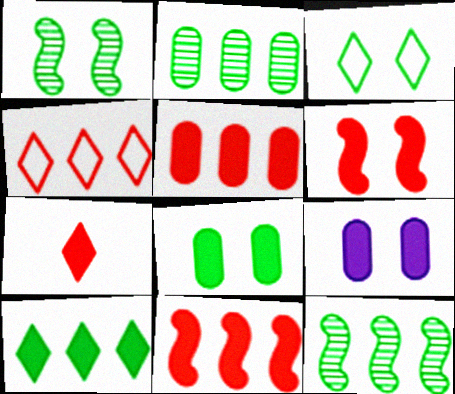[[1, 3, 8], 
[5, 6, 7]]